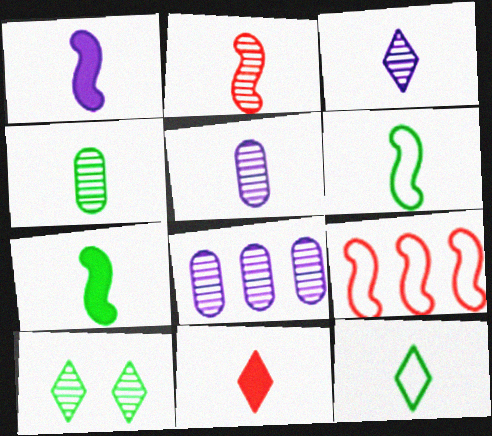[[1, 2, 6], 
[2, 3, 4], 
[2, 8, 10], 
[3, 11, 12], 
[4, 7, 12], 
[5, 6, 11]]